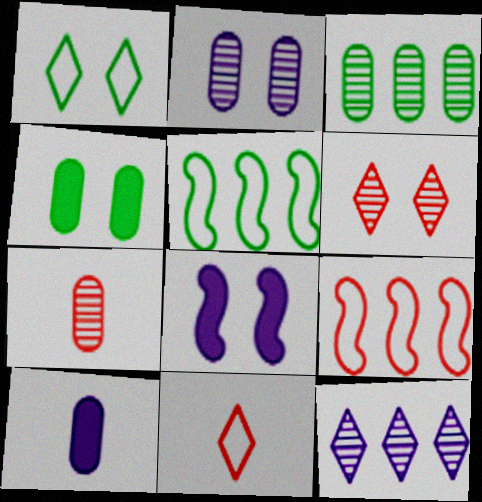[[2, 3, 7], 
[3, 8, 11], 
[5, 6, 10]]